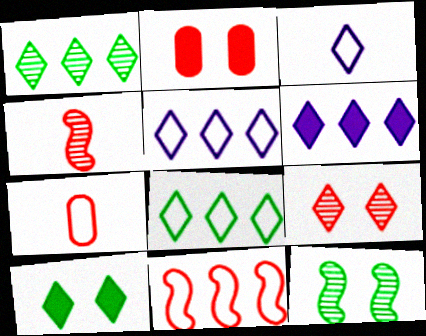[[6, 7, 12]]